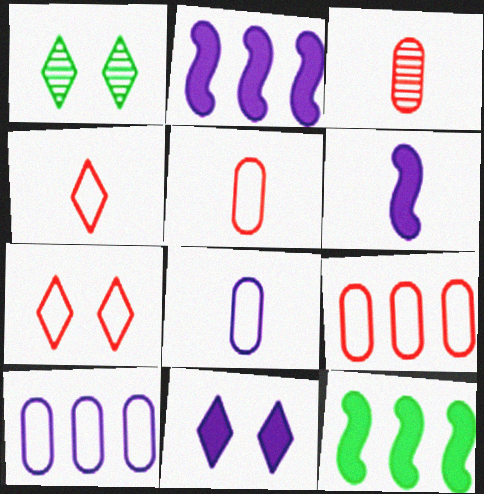[[1, 2, 5], 
[1, 6, 9], 
[1, 7, 11]]